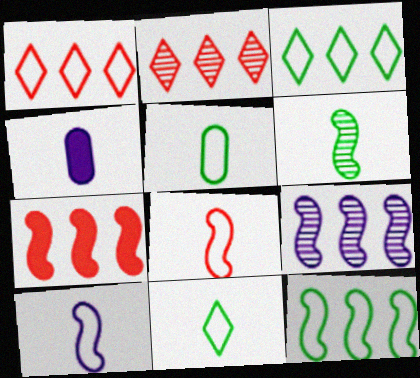[[7, 9, 12]]